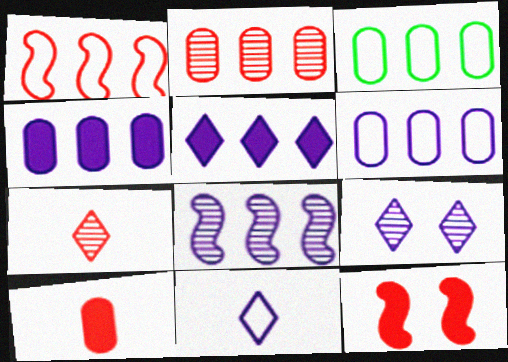[[2, 3, 4], 
[5, 6, 8], 
[5, 9, 11]]